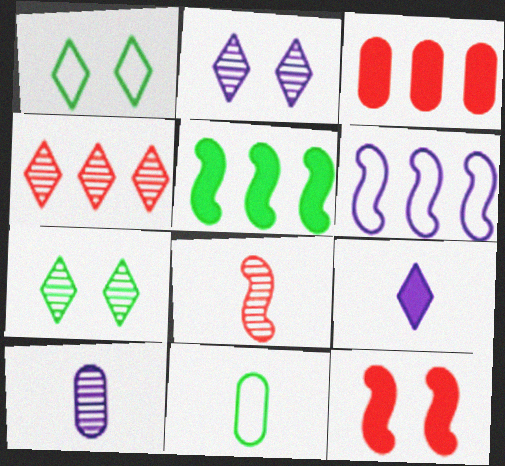[[1, 4, 9], 
[5, 7, 11], 
[8, 9, 11]]